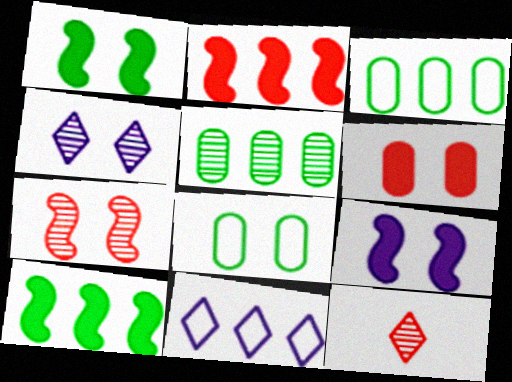[[2, 5, 11], 
[3, 9, 12]]